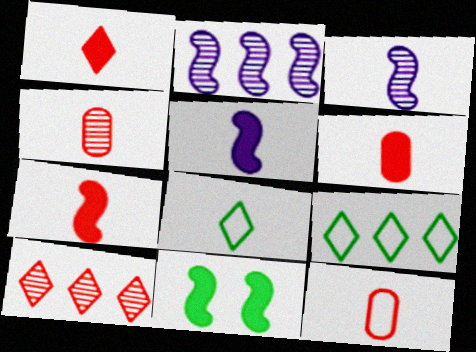[[1, 6, 7], 
[3, 6, 8], 
[4, 5, 8], 
[4, 6, 12]]